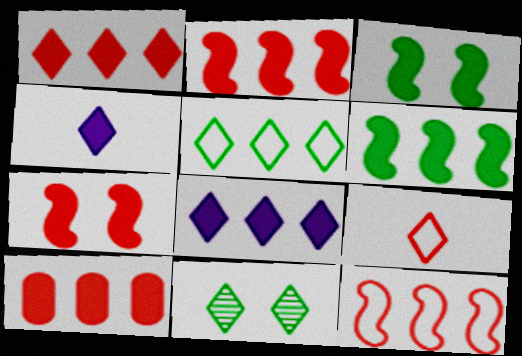[[1, 2, 10], 
[3, 4, 10], 
[6, 8, 10], 
[8, 9, 11]]